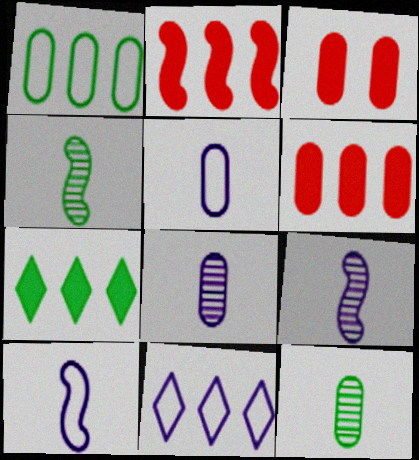[[1, 3, 8], 
[3, 4, 11]]